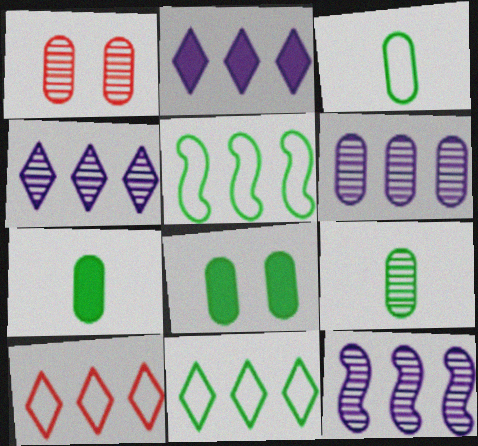[[1, 6, 9], 
[3, 7, 9], 
[4, 6, 12]]